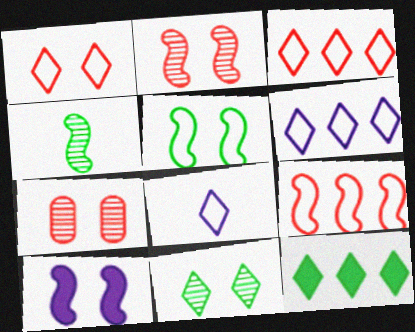[[2, 5, 10], 
[4, 9, 10]]